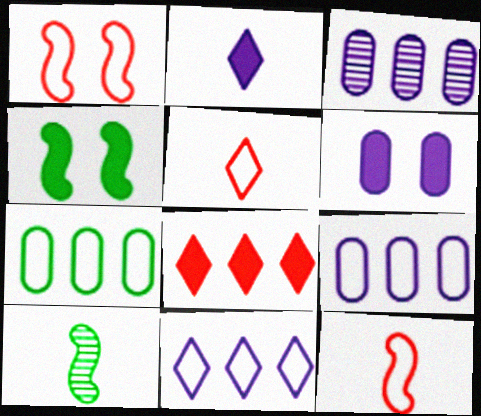[[3, 4, 5]]